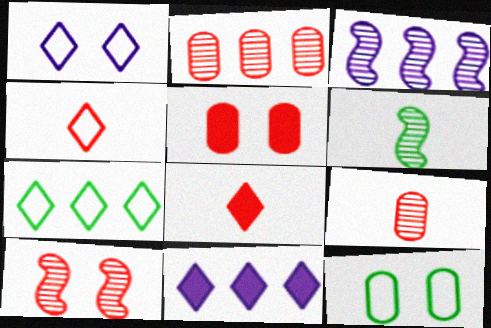[[1, 4, 7], 
[3, 6, 10], 
[3, 8, 12]]